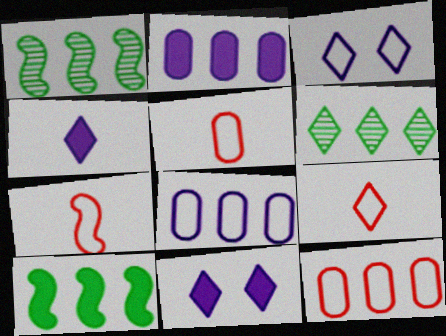[[1, 5, 11], 
[5, 7, 9], 
[6, 9, 11]]